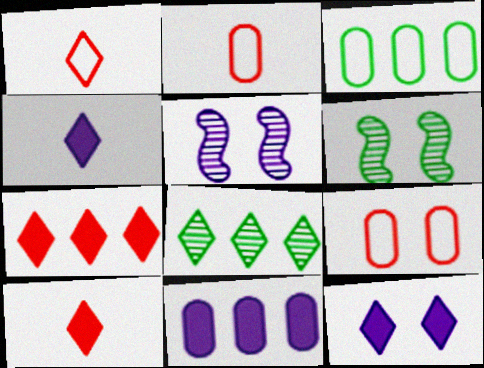[[1, 6, 11], 
[1, 8, 12], 
[3, 5, 10], 
[6, 9, 12]]